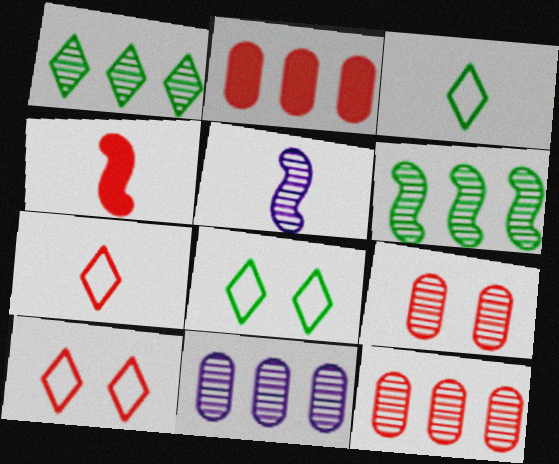[[1, 5, 9], 
[2, 5, 8], 
[4, 8, 11], 
[4, 10, 12]]